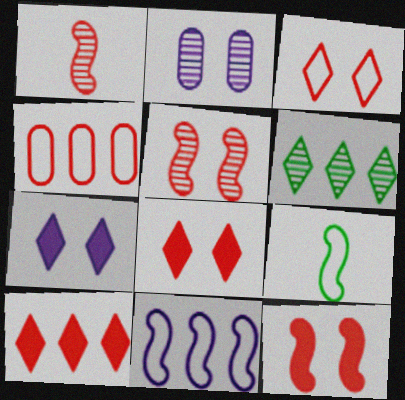[[1, 2, 6], 
[1, 4, 8], 
[2, 9, 10]]